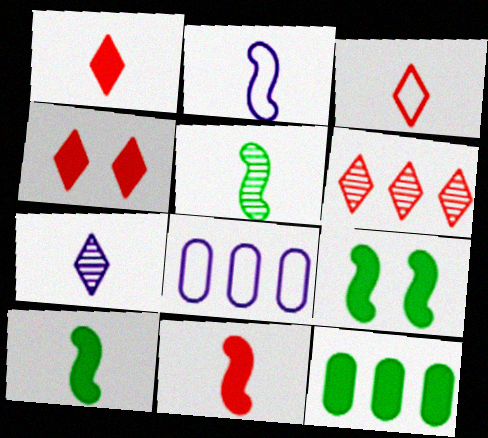[[2, 5, 11], 
[3, 4, 6], 
[4, 5, 8]]